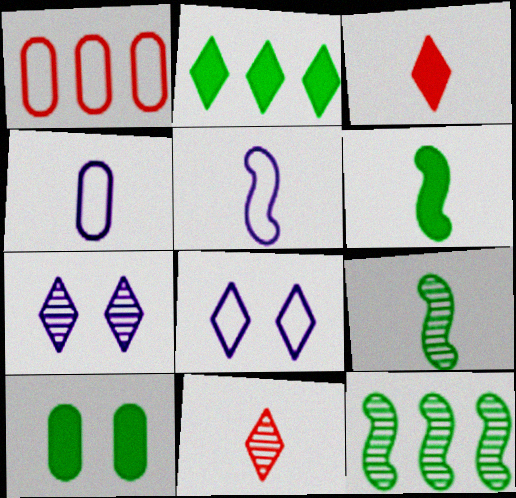[[1, 6, 7], 
[2, 6, 10], 
[2, 8, 11], 
[3, 4, 9], 
[4, 6, 11]]